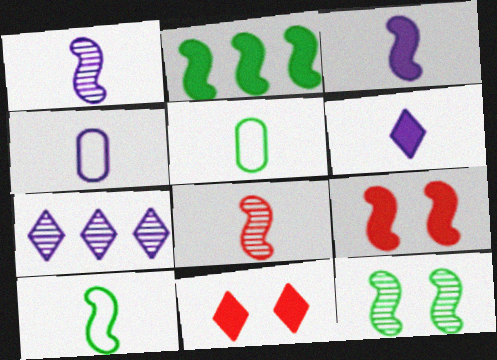[[1, 4, 6], 
[2, 3, 9], 
[2, 10, 12], 
[3, 8, 10], 
[5, 6, 8], 
[5, 7, 9]]